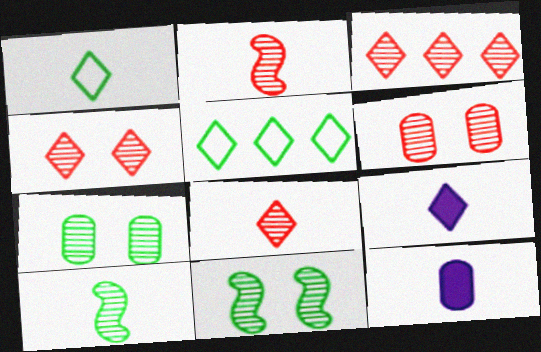[[1, 2, 12], 
[1, 8, 9], 
[2, 3, 6], 
[3, 4, 8], 
[4, 5, 9]]